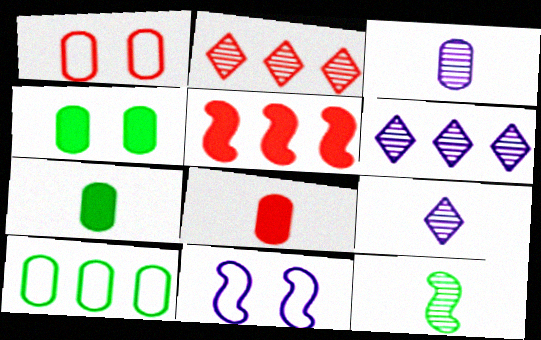[[2, 7, 11], 
[5, 6, 10], 
[5, 11, 12]]